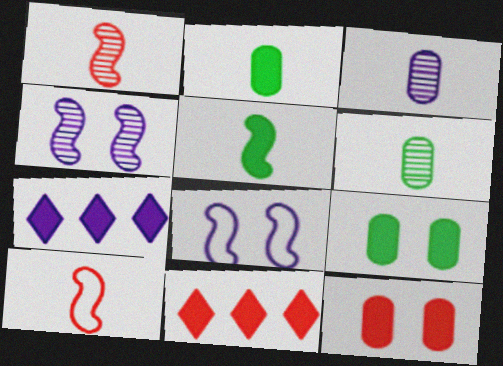[[3, 7, 8], 
[5, 7, 12], 
[6, 8, 11]]